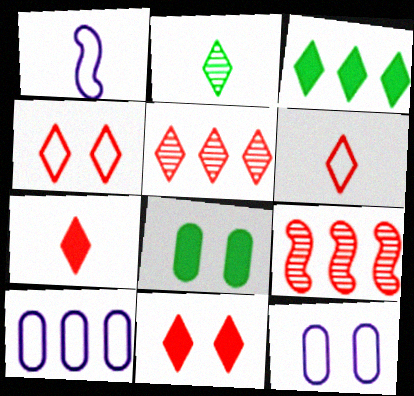[[1, 5, 8], 
[3, 9, 10], 
[4, 5, 7], 
[5, 6, 11]]